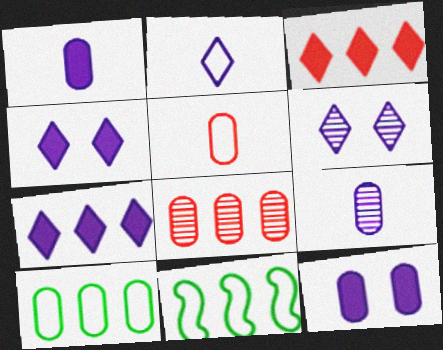[[2, 6, 7], 
[7, 8, 11]]